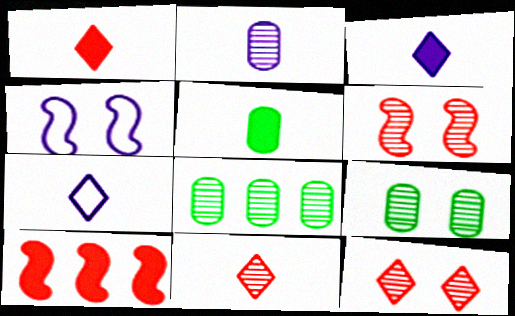[[1, 4, 8], 
[7, 9, 10]]